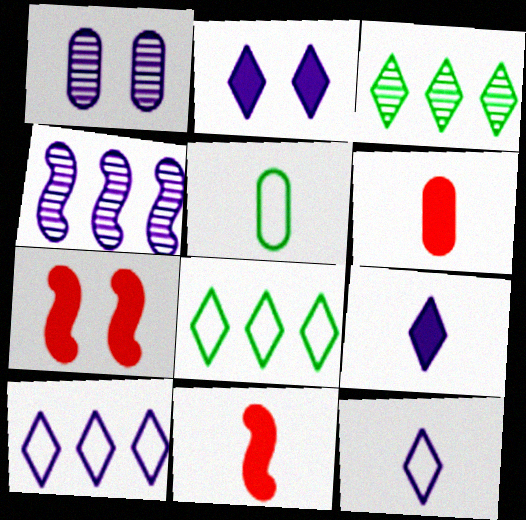[[1, 8, 11]]